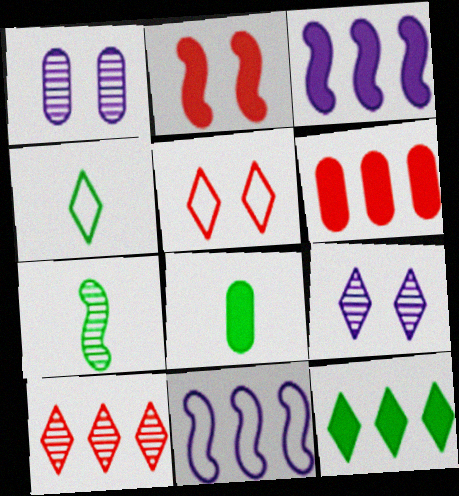[[1, 7, 10], 
[2, 7, 11], 
[3, 6, 12], 
[4, 7, 8]]